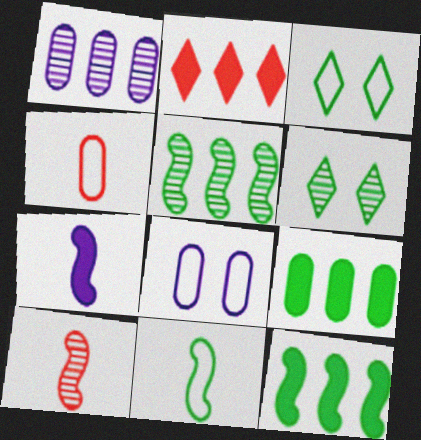[[1, 6, 10], 
[6, 9, 11], 
[7, 10, 11]]